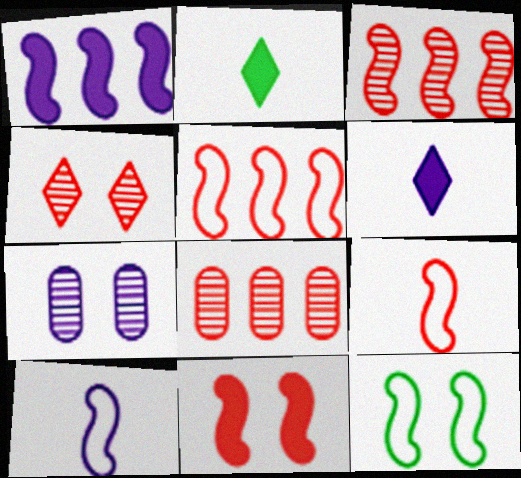[[2, 5, 7], 
[3, 9, 11], 
[5, 10, 12], 
[6, 8, 12]]